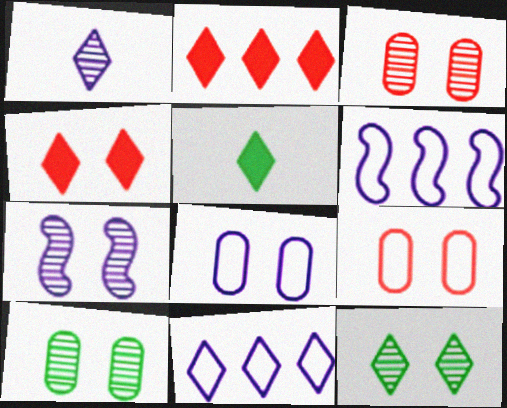[[3, 5, 6], 
[3, 7, 12]]